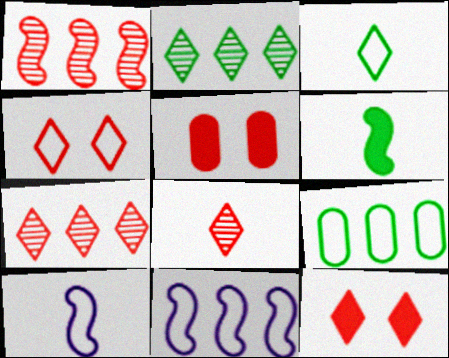[[2, 5, 10], 
[4, 9, 10]]